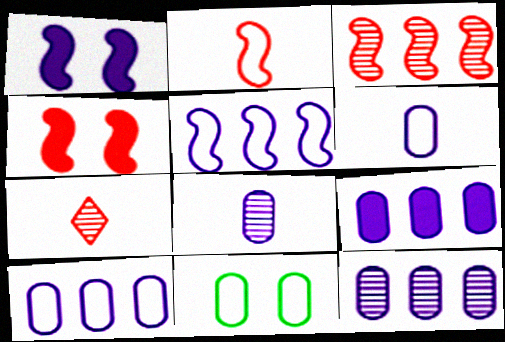[[2, 3, 4], 
[9, 10, 12]]